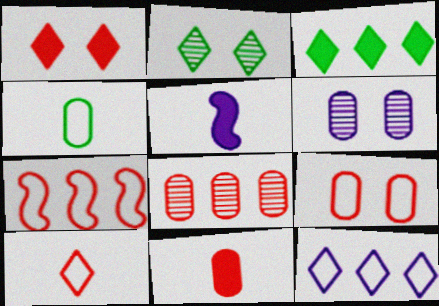[[5, 6, 12], 
[7, 9, 10], 
[8, 9, 11]]